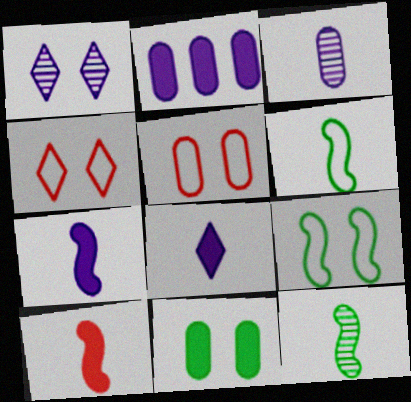[[2, 4, 12]]